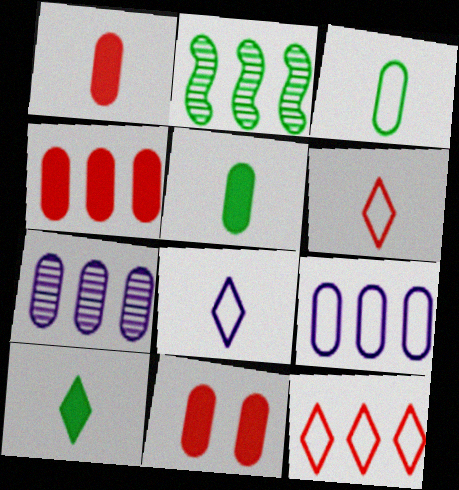[[1, 4, 11], 
[2, 8, 11], 
[3, 7, 11]]